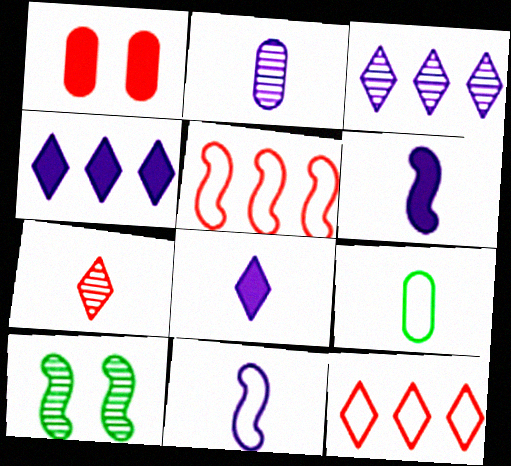[[1, 5, 7], 
[2, 8, 11], 
[5, 6, 10], 
[6, 7, 9]]